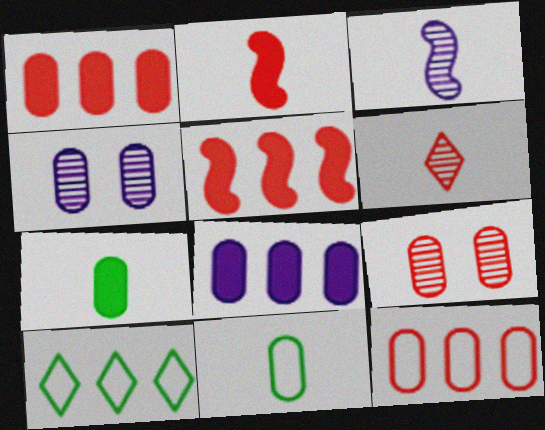[[1, 4, 11], 
[2, 4, 10], 
[4, 7, 12], 
[8, 9, 11]]